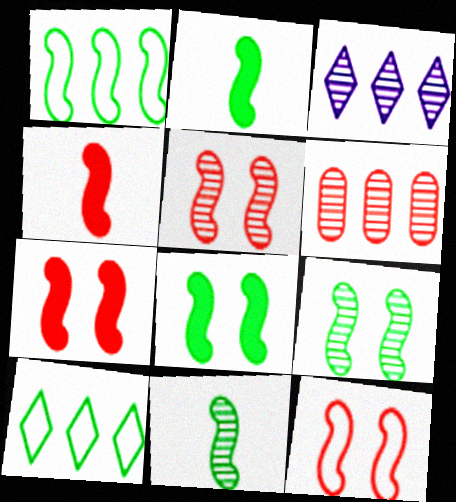[[1, 2, 9], 
[1, 8, 11], 
[5, 7, 12]]